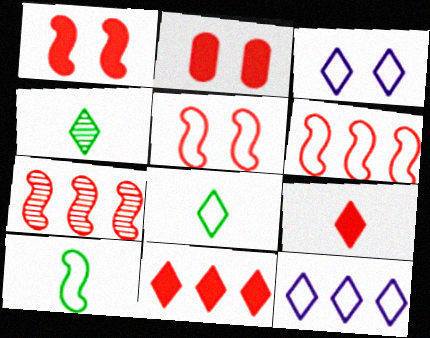[[3, 4, 11]]